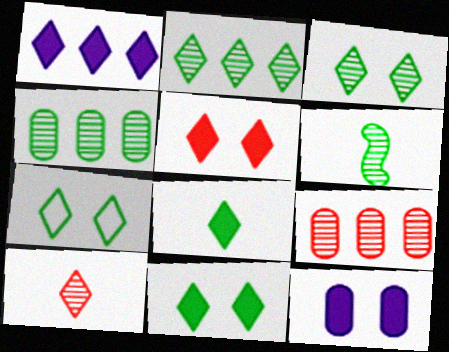[[1, 5, 8], 
[1, 7, 10], 
[2, 7, 8], 
[3, 4, 6], 
[3, 7, 11]]